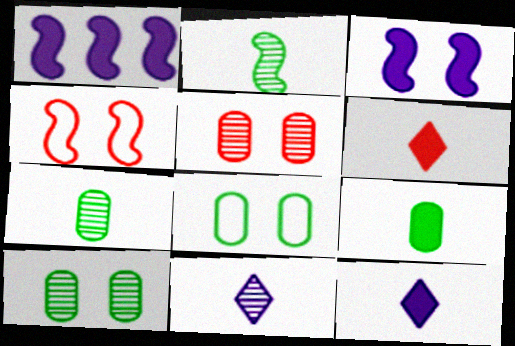[[1, 2, 4]]